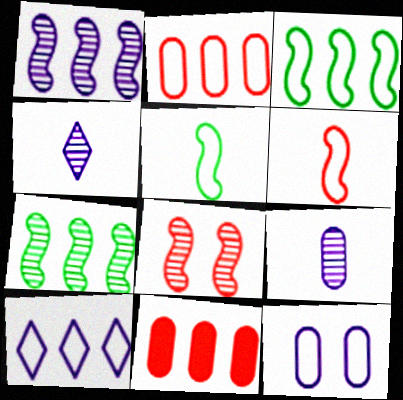[[2, 3, 10], 
[7, 10, 11]]